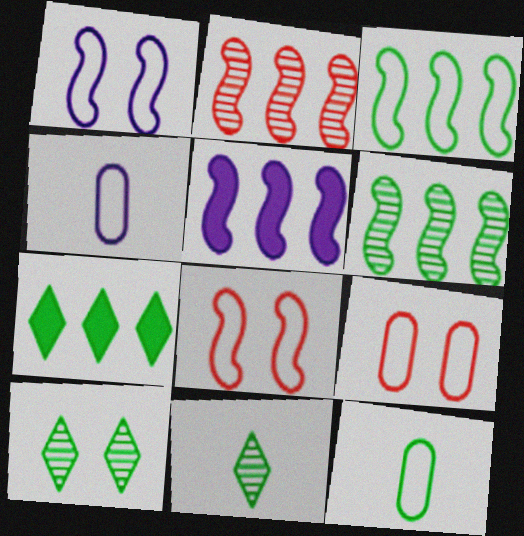[[2, 3, 5], 
[5, 9, 11]]